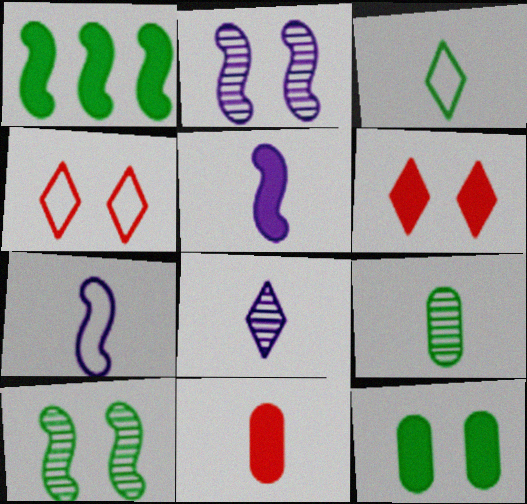[[2, 4, 12]]